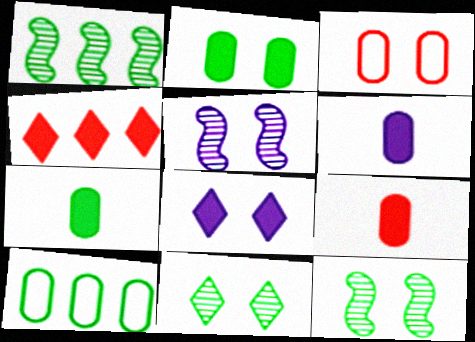[[3, 8, 12], 
[6, 7, 9]]